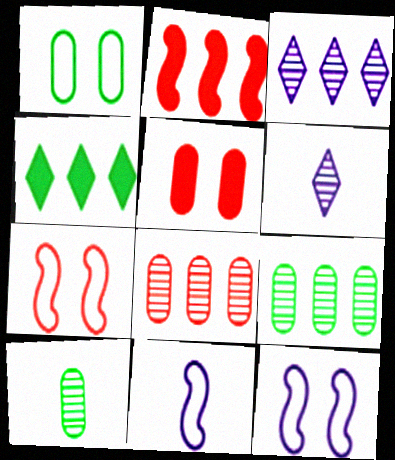[[1, 2, 6]]